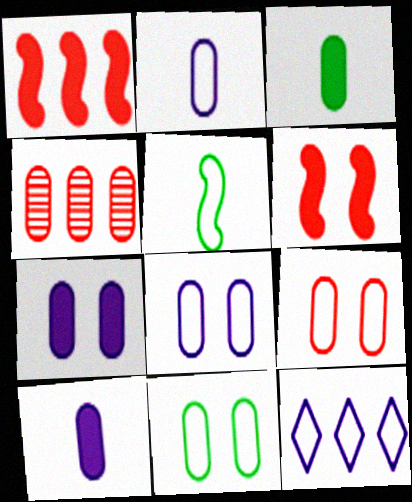[[3, 4, 8], 
[4, 10, 11], 
[5, 9, 12], 
[8, 9, 11]]